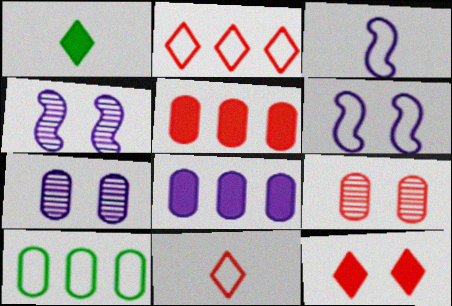[[6, 10, 11]]